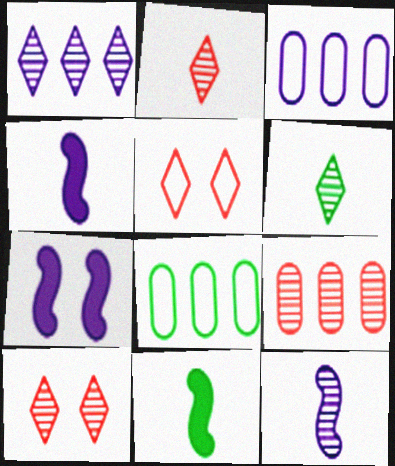[[1, 6, 10], 
[2, 7, 8], 
[3, 10, 11], 
[4, 8, 10]]